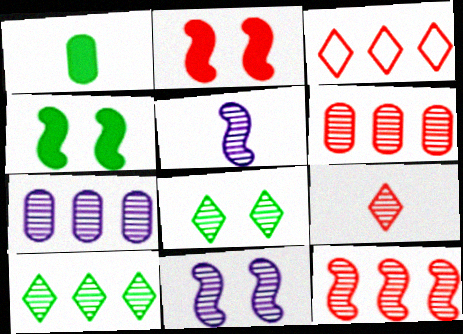[[1, 3, 11], 
[5, 6, 8], 
[7, 10, 12]]